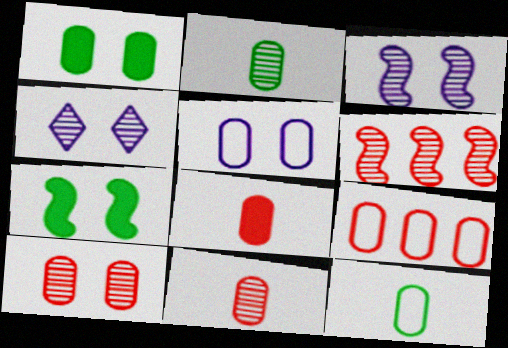[[1, 5, 10], 
[2, 4, 6], 
[5, 9, 12], 
[8, 9, 10]]